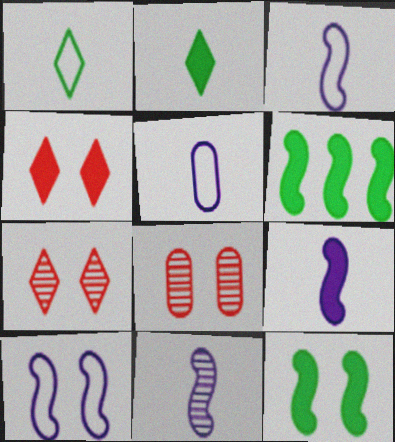[[3, 9, 11], 
[5, 6, 7]]